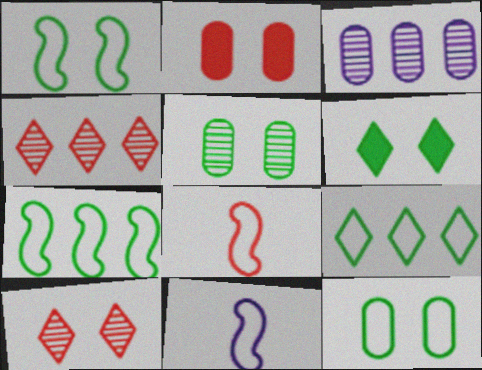[[1, 5, 6], 
[2, 4, 8], 
[3, 6, 8]]